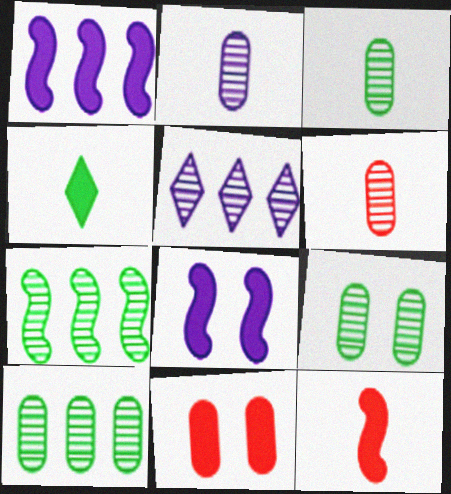[[1, 4, 11], 
[2, 3, 6], 
[3, 9, 10]]